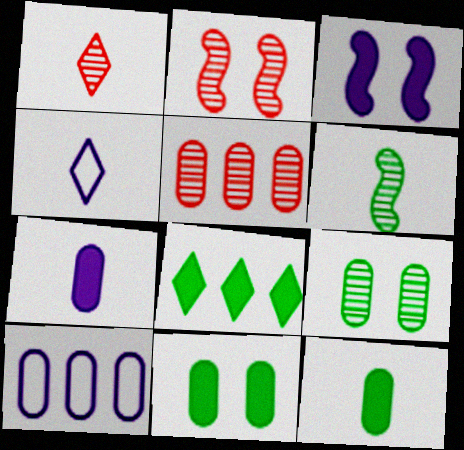[[1, 2, 5]]